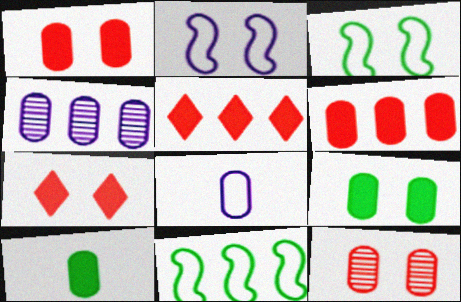[[4, 5, 11]]